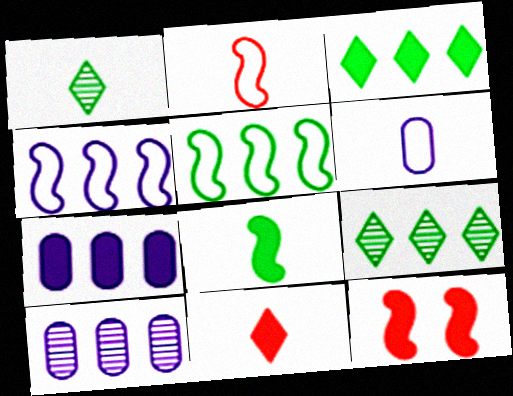[[6, 9, 12]]